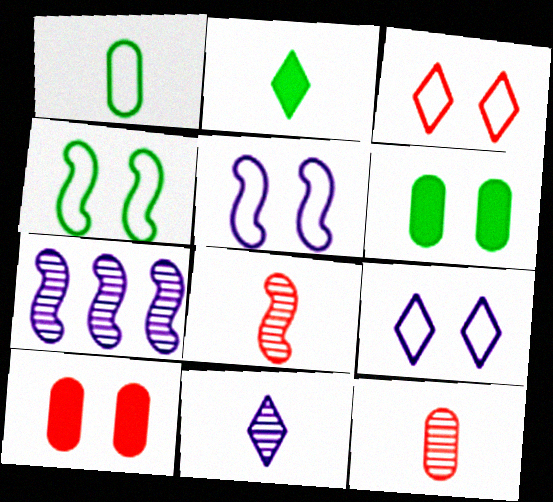[]